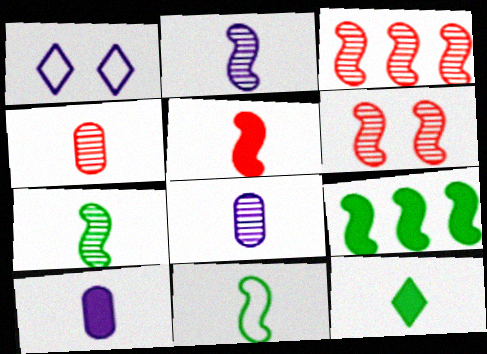[[1, 4, 9], 
[2, 5, 11], 
[5, 10, 12]]